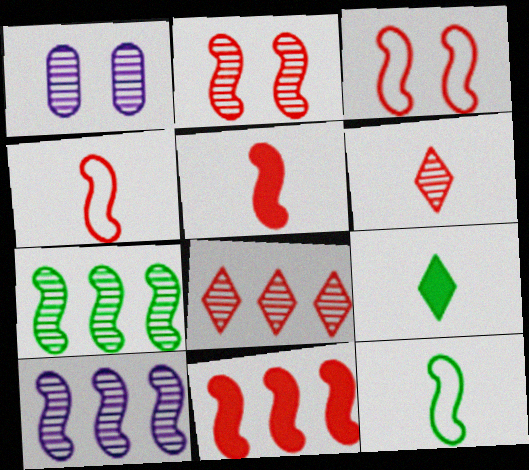[[1, 6, 7], 
[2, 4, 11]]